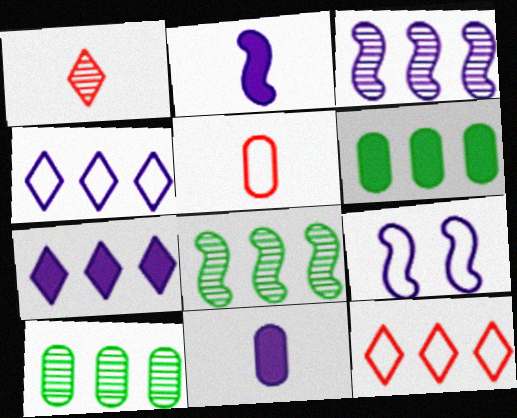[[1, 6, 9], 
[2, 3, 9], 
[3, 6, 12]]